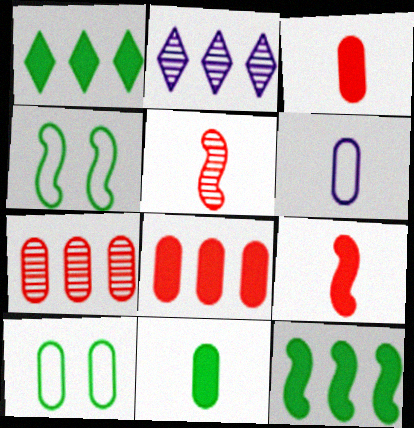[[2, 3, 4], 
[2, 9, 10]]